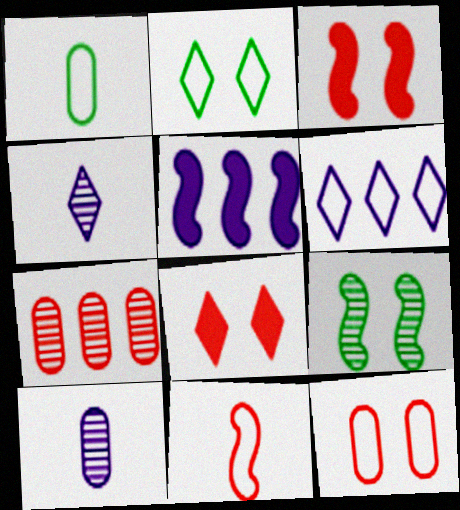[[4, 7, 9], 
[5, 9, 11], 
[7, 8, 11]]